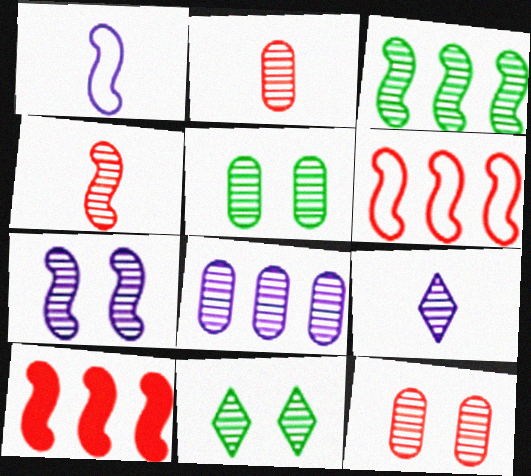[[2, 5, 8], 
[3, 4, 7], 
[3, 9, 12], 
[4, 8, 11], 
[7, 8, 9], 
[7, 11, 12]]